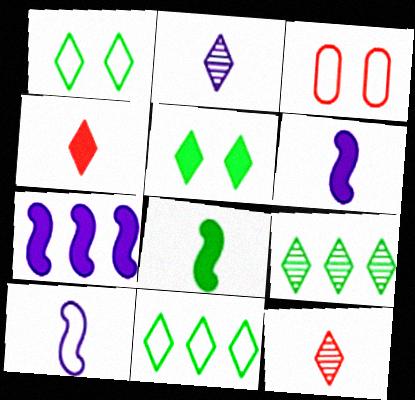[[3, 6, 9], 
[3, 10, 11]]